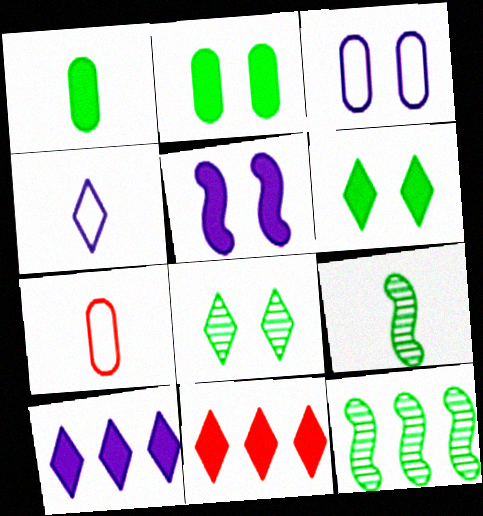[[1, 5, 11], 
[3, 9, 11], 
[4, 8, 11]]